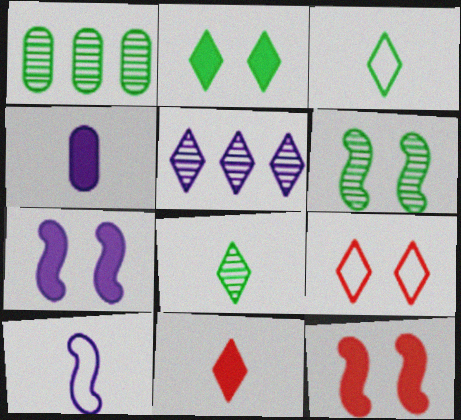[[1, 6, 8]]